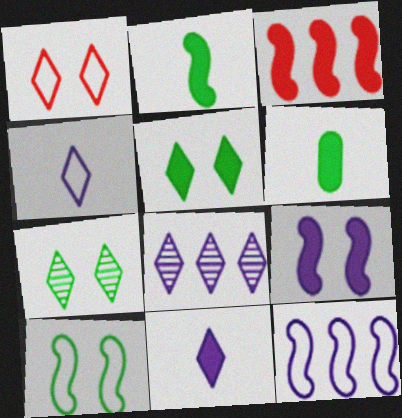[[2, 3, 9]]